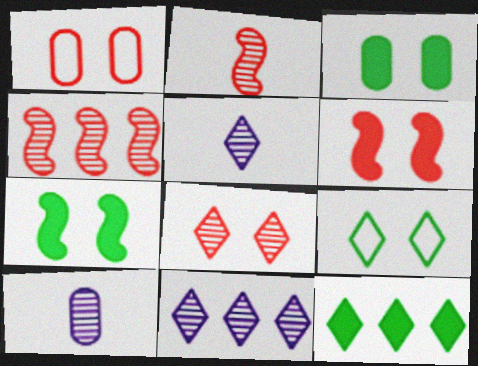[[1, 6, 8]]